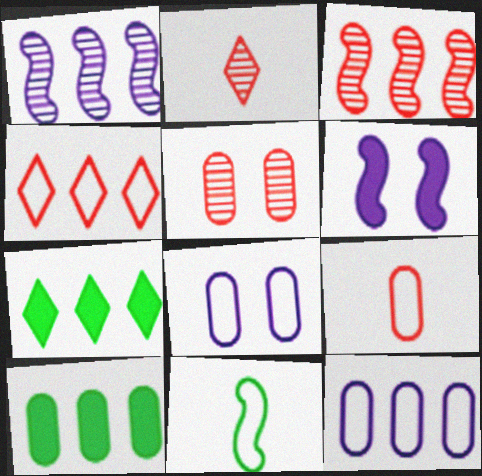[[1, 4, 10], 
[2, 3, 5], 
[3, 6, 11], 
[3, 7, 12], 
[4, 8, 11]]